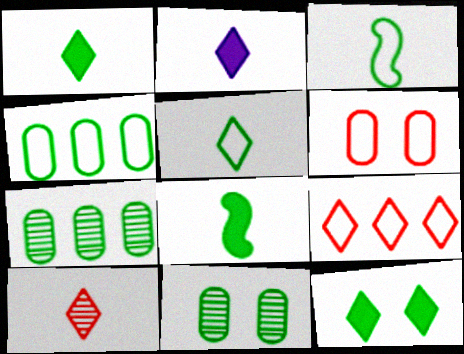[[2, 5, 10], 
[3, 7, 12]]